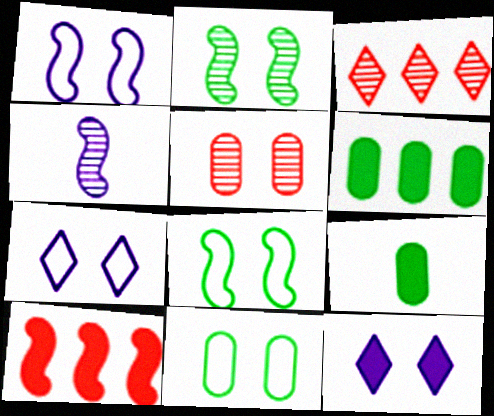[[1, 3, 9], 
[4, 8, 10], 
[5, 8, 12], 
[9, 10, 12]]